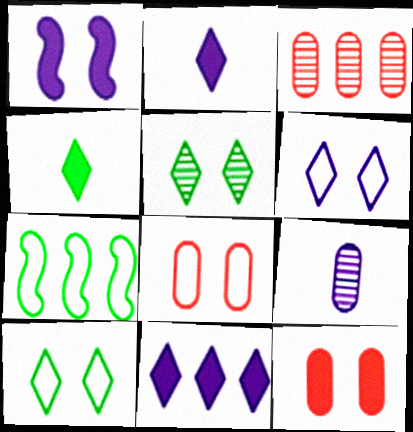[[1, 5, 8], 
[3, 7, 11]]